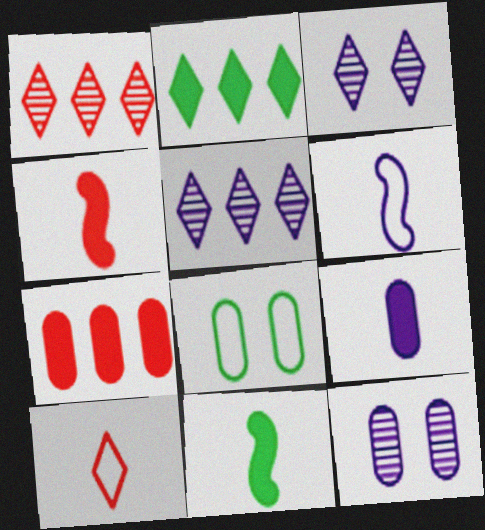[[2, 3, 10], 
[4, 5, 8]]